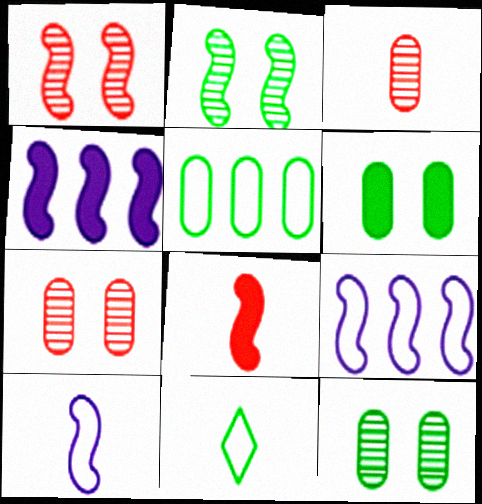[[2, 8, 9], 
[4, 7, 11]]